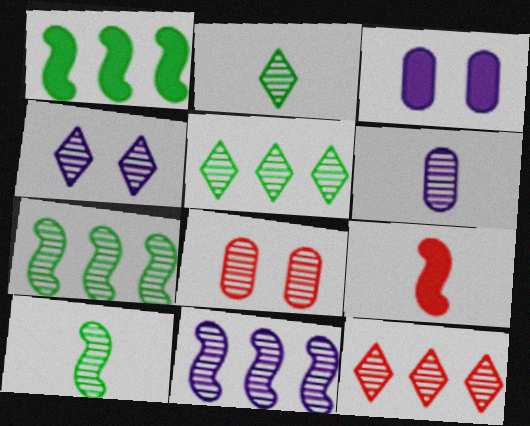[[2, 4, 12], 
[2, 8, 11], 
[4, 6, 11]]